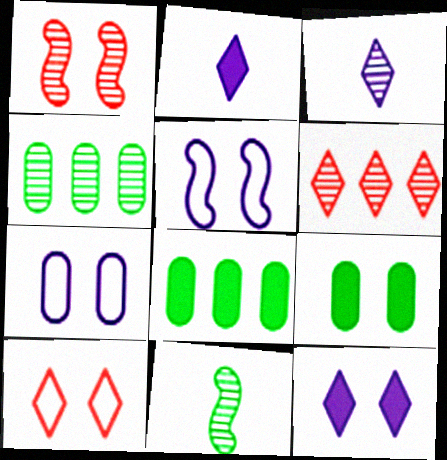[[1, 3, 4]]